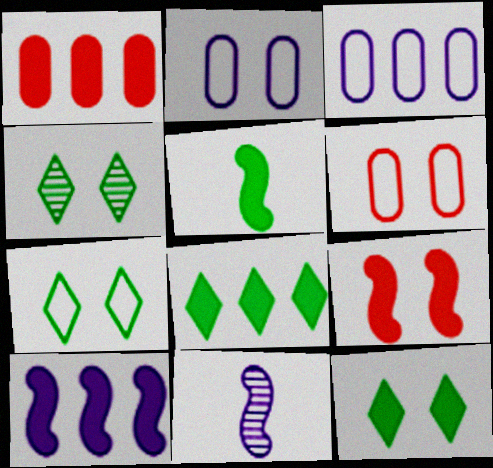[[1, 7, 11], 
[1, 8, 10], 
[2, 4, 9], 
[4, 7, 12], 
[5, 9, 10], 
[6, 8, 11]]